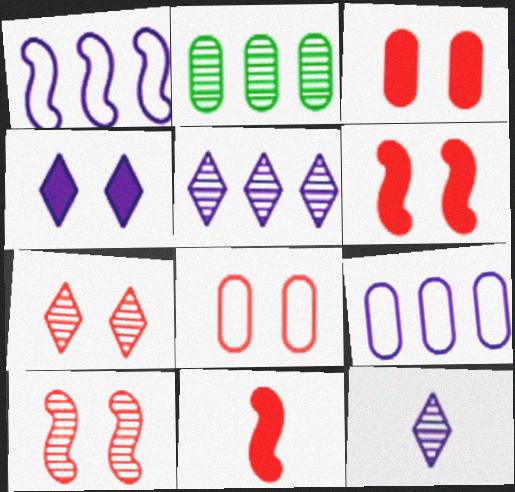[[2, 10, 12], 
[6, 7, 8]]